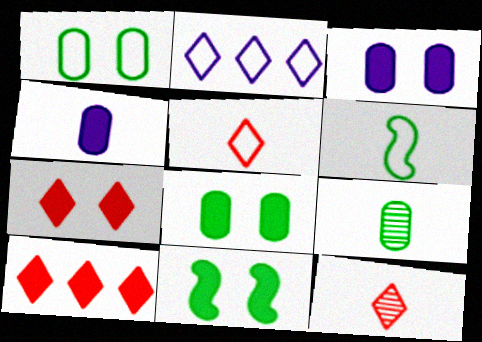[[3, 7, 11], 
[4, 6, 12], 
[4, 10, 11]]